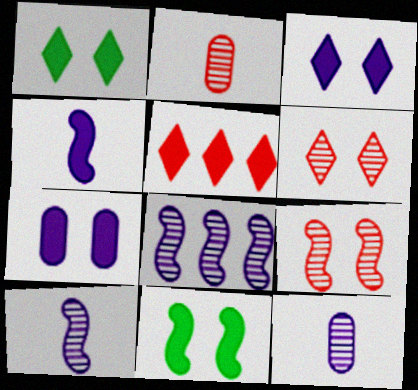[]